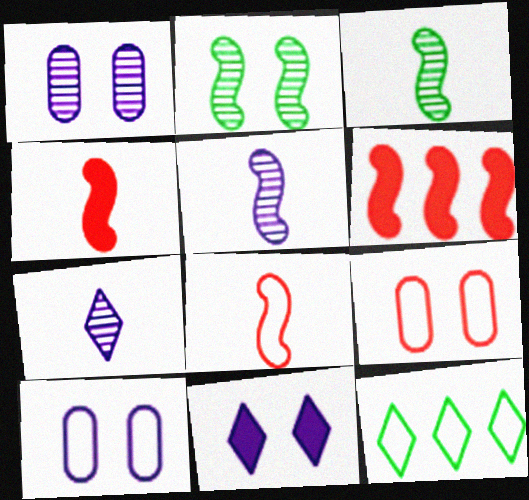[[1, 4, 12], 
[2, 9, 11], 
[8, 10, 12]]